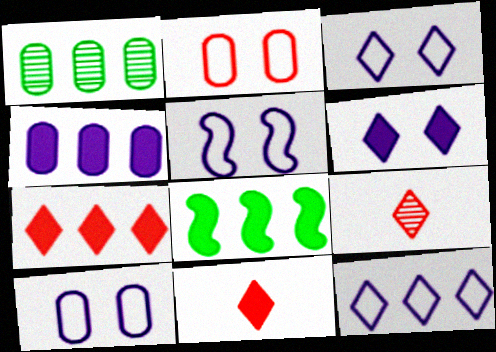[[1, 5, 11], 
[3, 5, 10], 
[4, 7, 8], 
[8, 9, 10]]